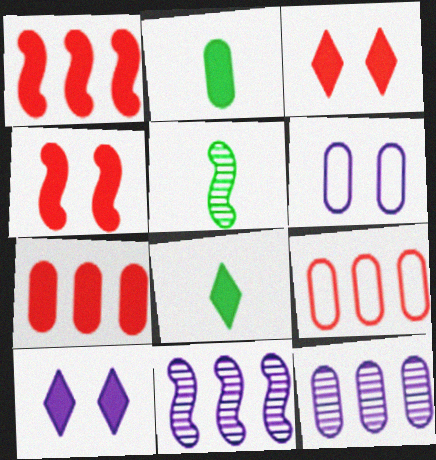[[1, 2, 10], 
[5, 9, 10]]